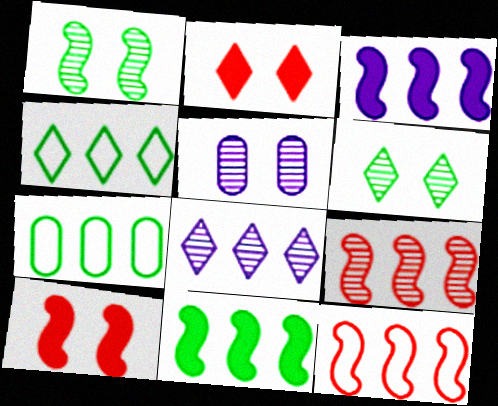[]